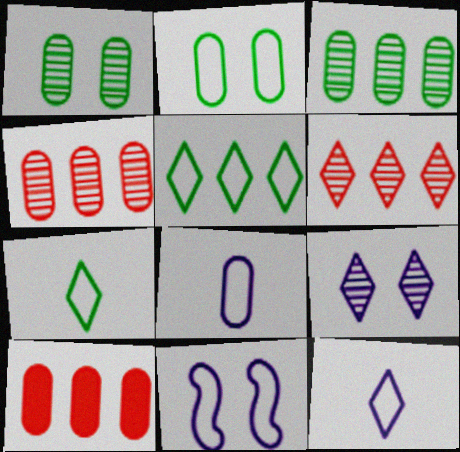[[1, 8, 10]]